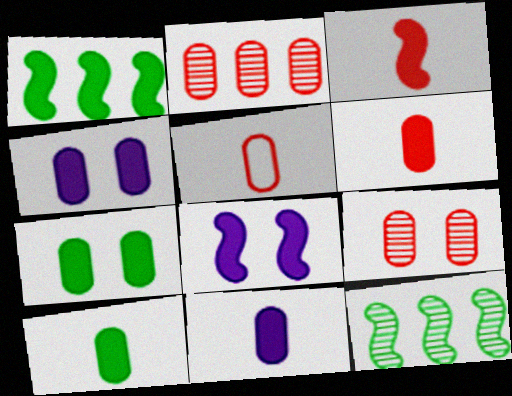[[1, 3, 8], 
[6, 10, 11]]